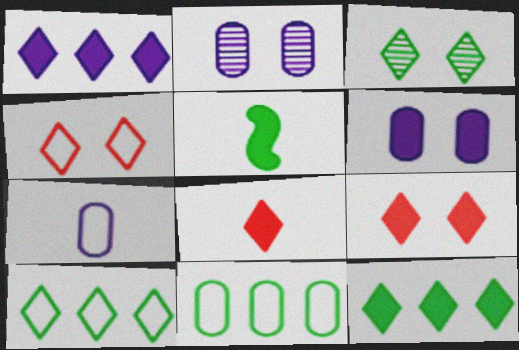[[3, 5, 11]]